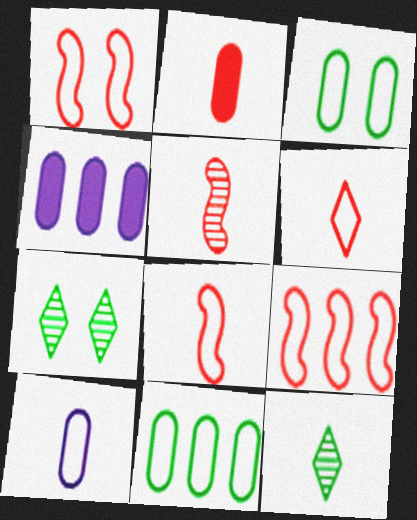[[1, 4, 12], 
[1, 8, 9], 
[2, 5, 6], 
[4, 7, 8]]